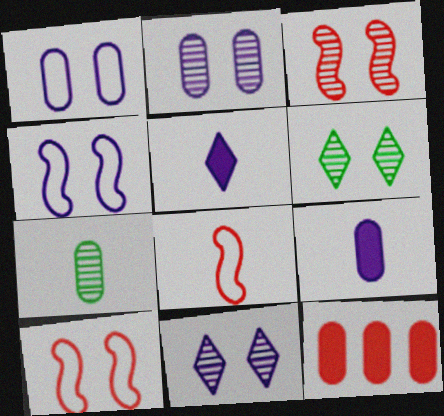[[1, 7, 12], 
[2, 3, 6], 
[5, 7, 8]]